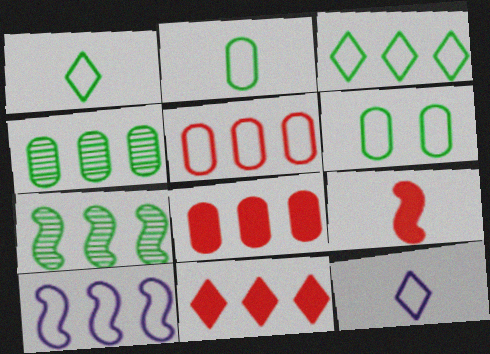[[3, 5, 10], 
[4, 10, 11]]